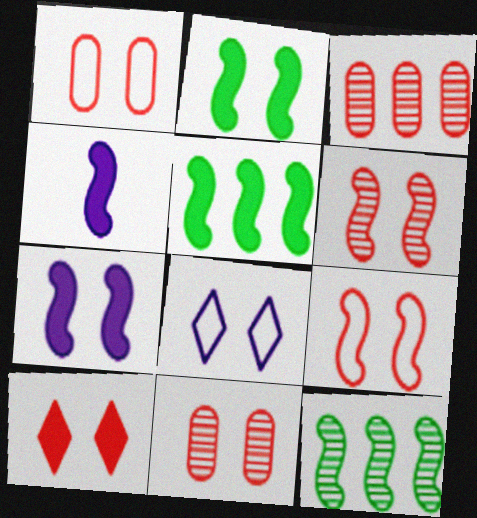[[1, 6, 10], 
[2, 8, 11], 
[4, 9, 12], 
[9, 10, 11]]